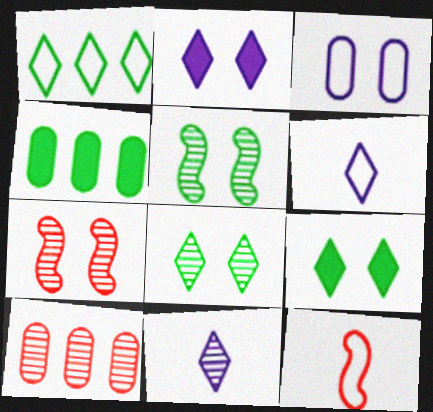[[1, 3, 12], 
[3, 7, 9], 
[4, 6, 7], 
[5, 10, 11]]